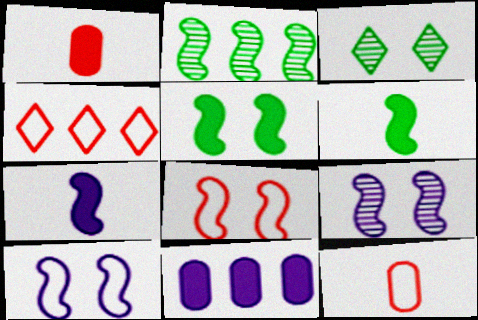[[2, 4, 11], 
[2, 7, 8], 
[4, 8, 12], 
[5, 8, 9]]